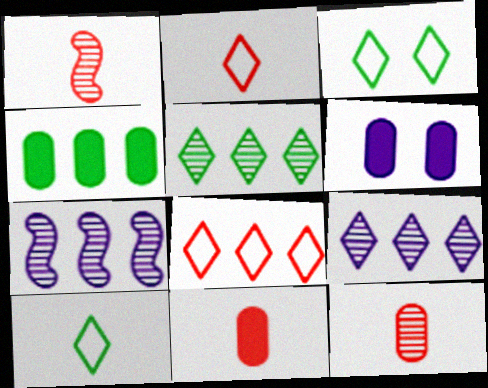[[1, 2, 11], 
[3, 7, 11], 
[4, 6, 11], 
[4, 7, 8]]